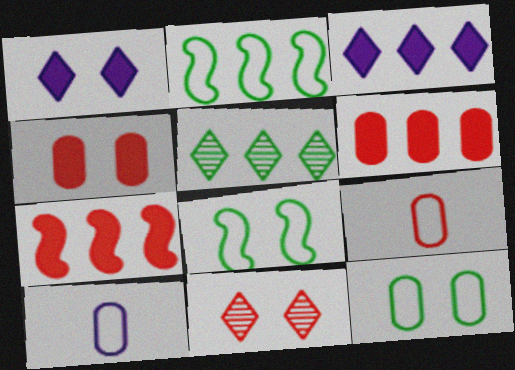[[7, 9, 11]]